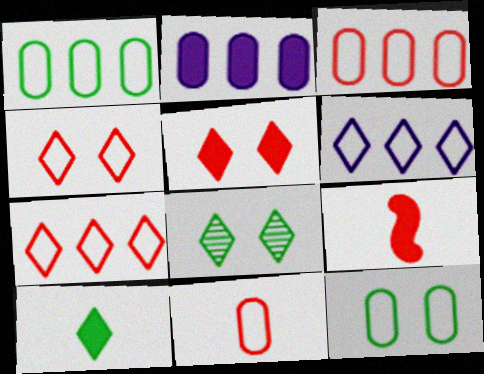[]